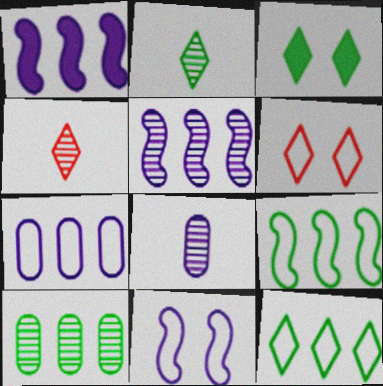[[2, 3, 12]]